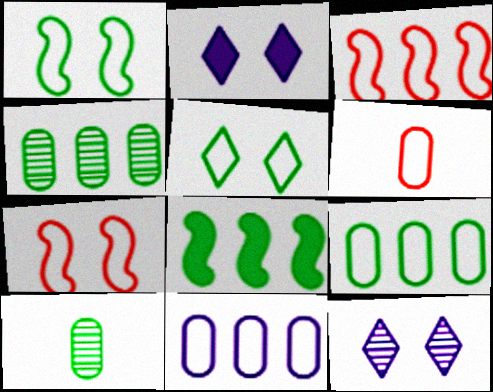[[2, 3, 10], 
[5, 8, 10], 
[6, 8, 12]]